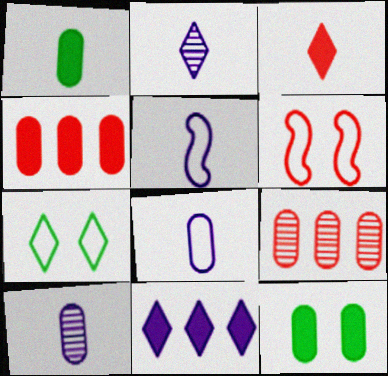[[3, 6, 9], 
[8, 9, 12]]